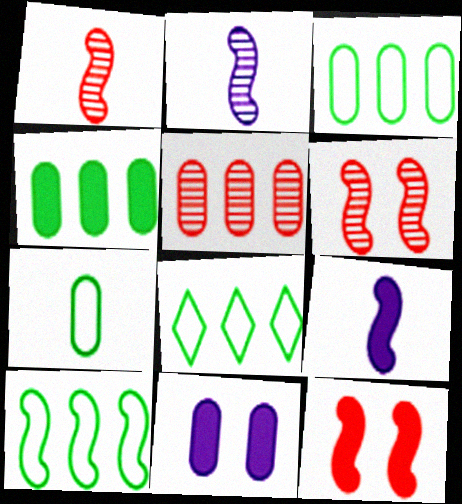[[1, 8, 11], 
[2, 10, 12], 
[3, 8, 10], 
[5, 7, 11], 
[6, 9, 10]]